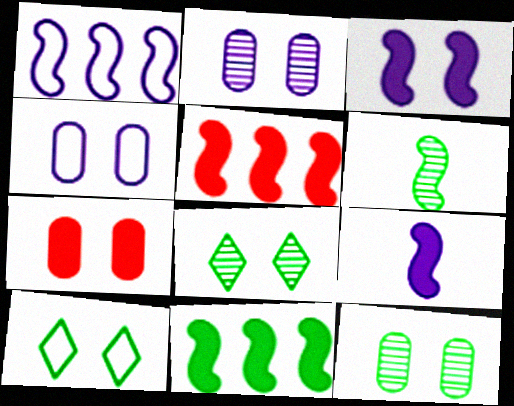[[4, 7, 12]]